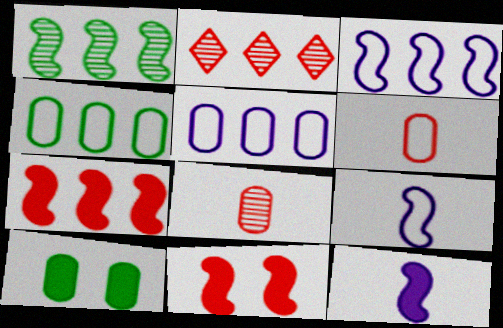[[1, 3, 7], 
[1, 9, 11], 
[2, 6, 11], 
[2, 9, 10], 
[5, 8, 10]]